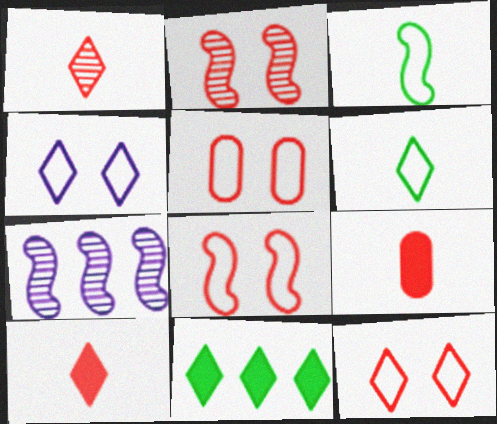[[1, 4, 11], 
[5, 8, 12]]